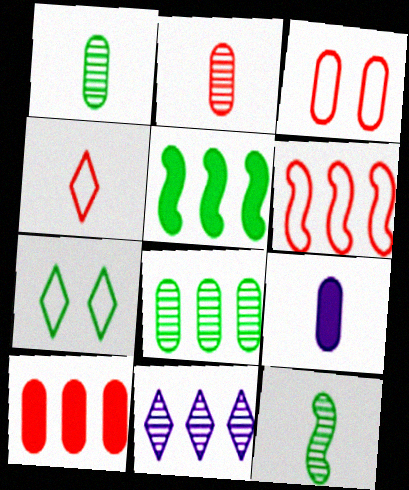[[1, 5, 7], 
[2, 3, 10], 
[3, 4, 6], 
[3, 8, 9], 
[4, 9, 12]]